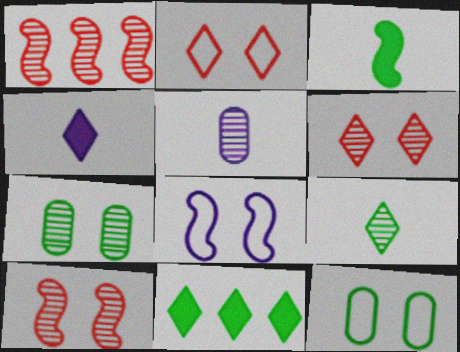[[1, 3, 8], 
[1, 4, 12], 
[2, 8, 12]]